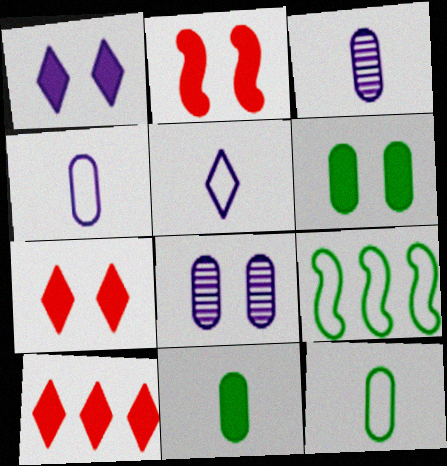[[1, 2, 6], 
[3, 7, 9]]